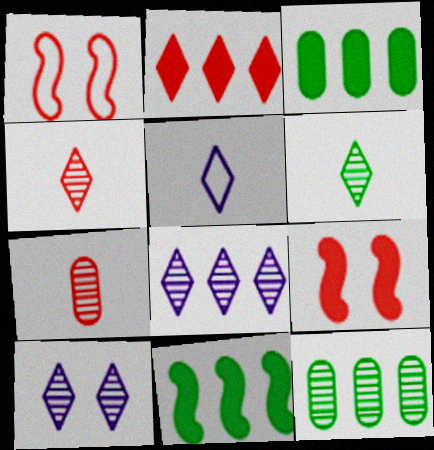[[1, 2, 7], 
[5, 9, 12]]